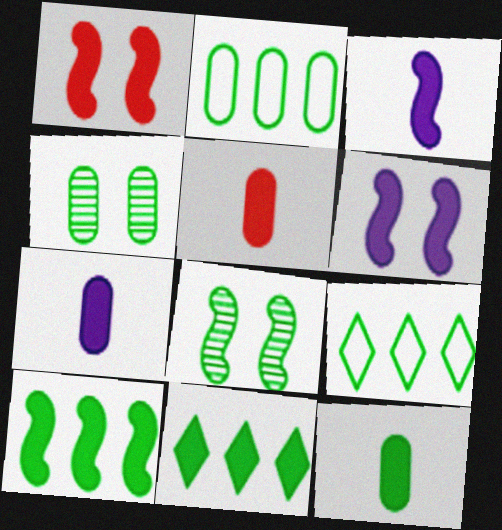[[1, 3, 10], 
[1, 7, 11], 
[2, 4, 12], 
[5, 6, 11], 
[5, 7, 12], 
[8, 9, 12]]